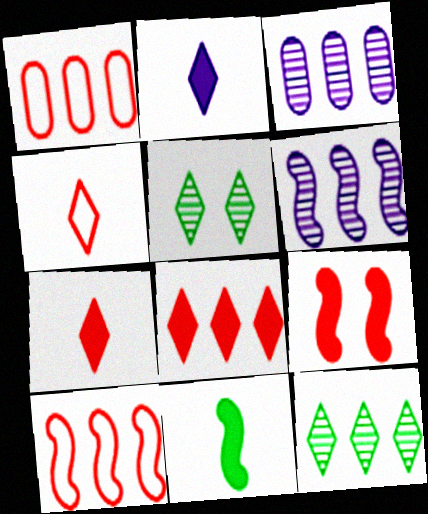[]